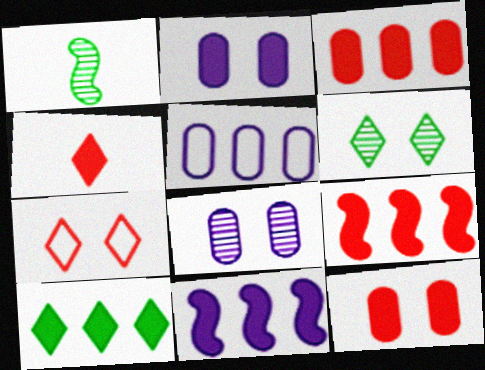[[3, 10, 11], 
[4, 9, 12]]